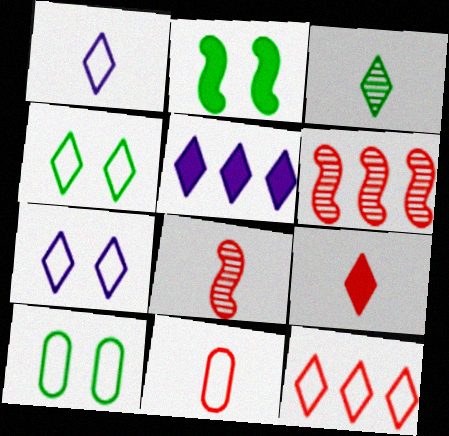[[1, 3, 9], 
[1, 4, 12], 
[5, 8, 10], 
[8, 9, 11]]